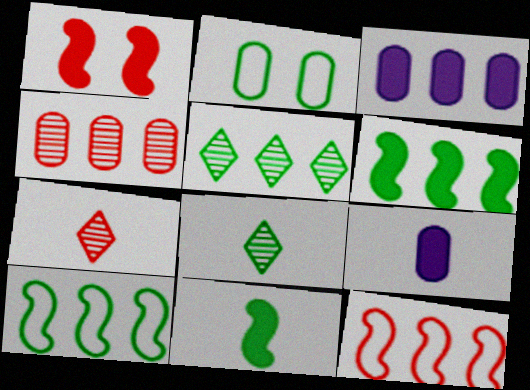[[2, 4, 9], 
[2, 5, 11], 
[2, 6, 8], 
[3, 5, 12]]